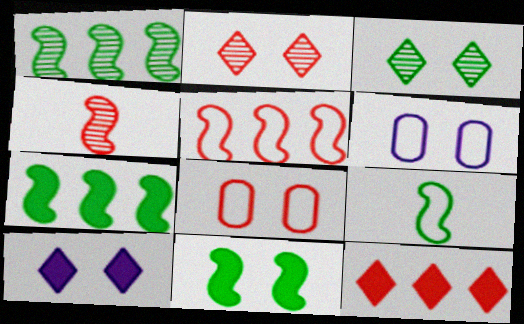[[1, 9, 11], 
[2, 6, 11], 
[4, 8, 12]]